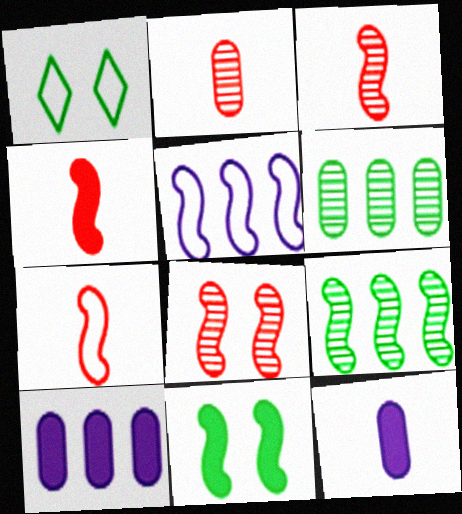[[1, 3, 10], 
[3, 4, 7], 
[3, 5, 11]]